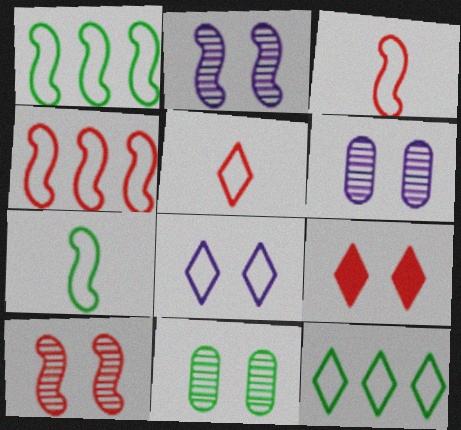[[5, 8, 12]]